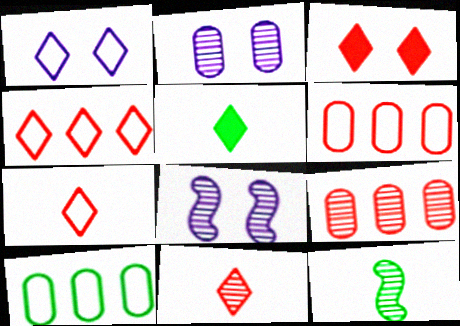[[3, 4, 11], 
[5, 6, 8]]